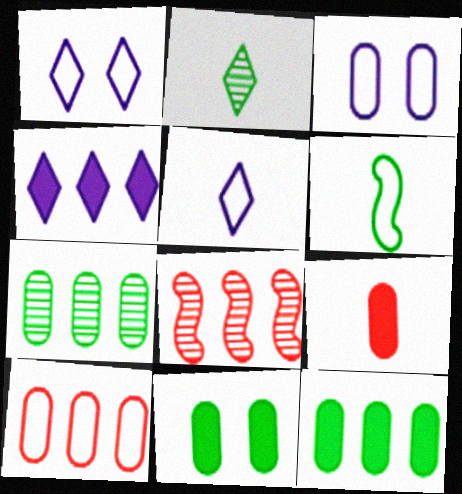[[1, 6, 10], 
[3, 7, 9], 
[5, 8, 11]]